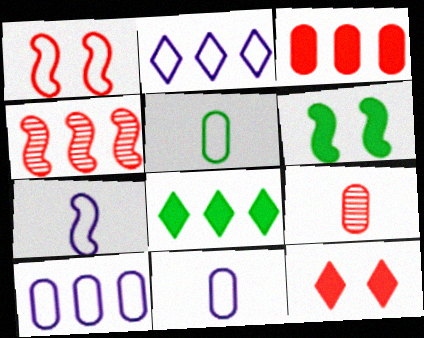[[1, 2, 5], 
[2, 6, 9], 
[4, 6, 7], 
[4, 8, 10]]